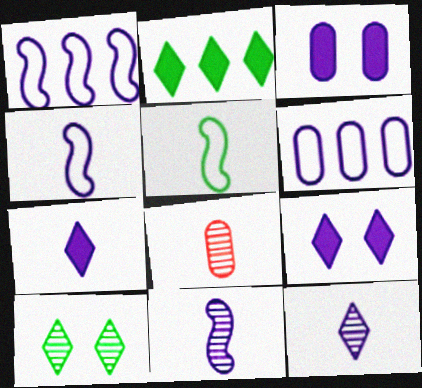[[1, 3, 12], 
[5, 7, 8], 
[6, 9, 11]]